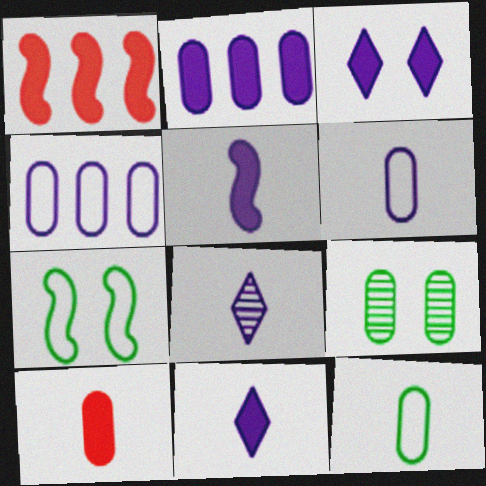[[2, 3, 5], 
[4, 9, 10], 
[5, 6, 8]]